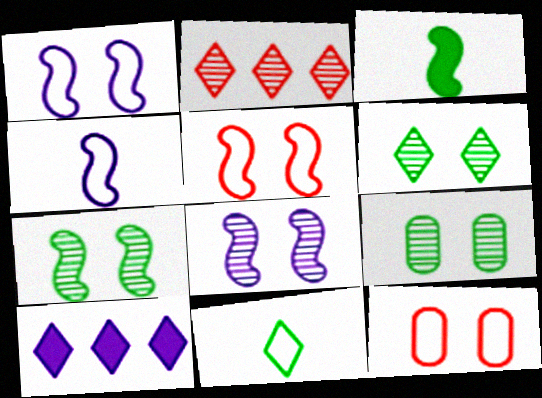[[6, 7, 9]]